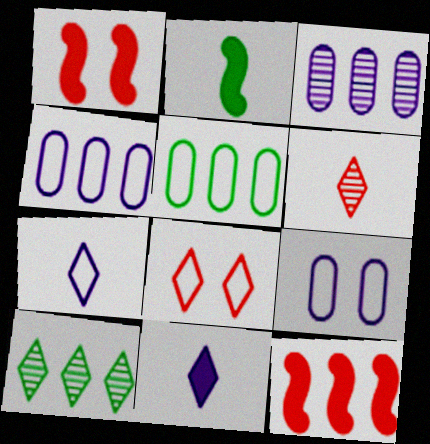[[2, 3, 8], 
[4, 10, 12], 
[8, 10, 11]]